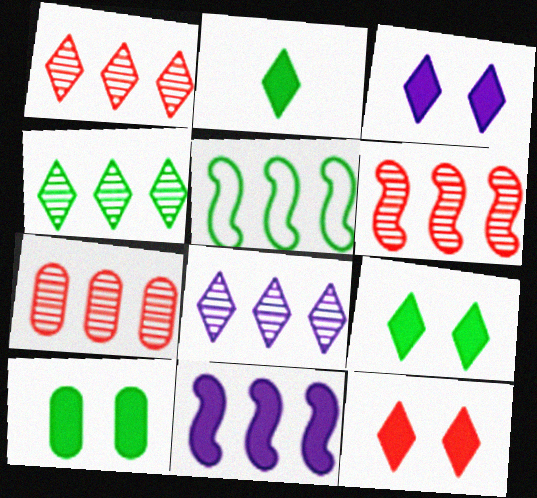[[1, 4, 8], 
[1, 6, 7], 
[3, 9, 12], 
[5, 6, 11]]